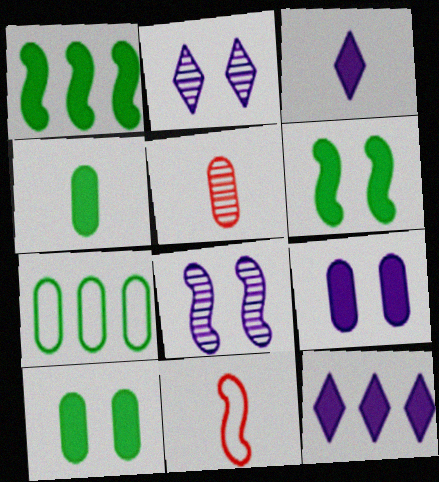[[1, 8, 11], 
[5, 7, 9]]